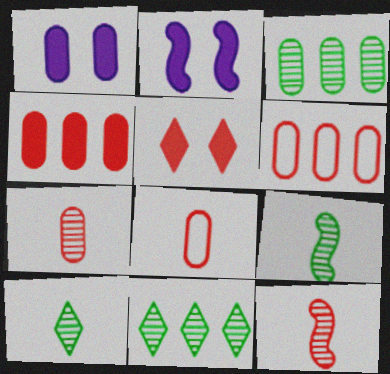[[1, 3, 8], 
[2, 6, 10], 
[2, 8, 11], 
[5, 6, 12]]